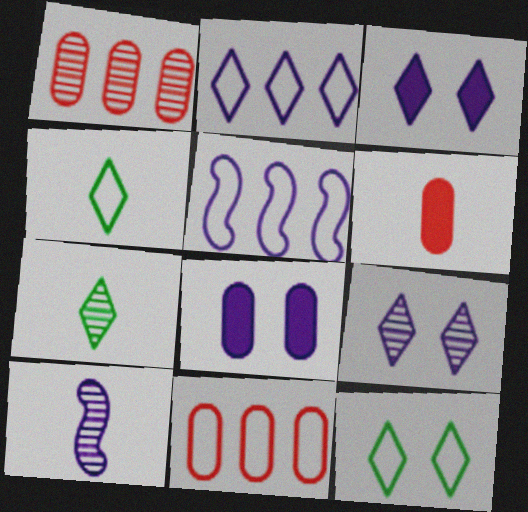[[2, 8, 10], 
[4, 6, 10]]